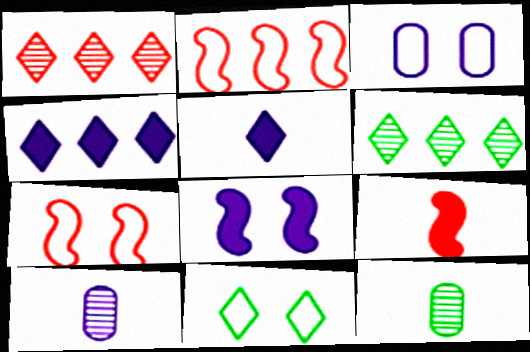[[1, 5, 11], 
[3, 6, 9], 
[3, 7, 11], 
[4, 7, 12]]